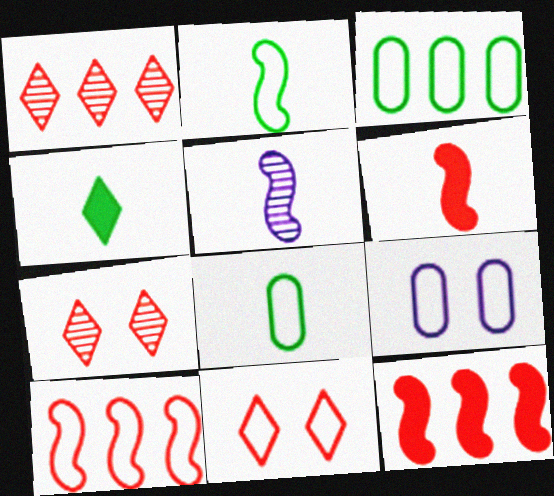[[2, 5, 6]]